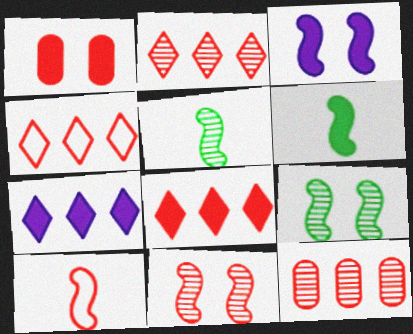[[1, 2, 10], 
[1, 6, 7], 
[2, 4, 8]]